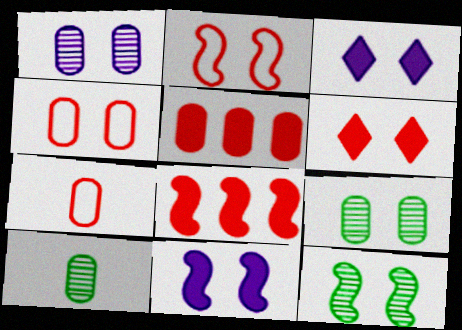[[2, 3, 9], 
[2, 11, 12], 
[3, 4, 12]]